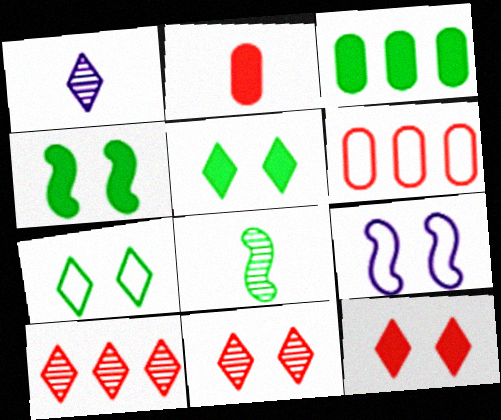[[1, 4, 6], 
[3, 7, 8]]